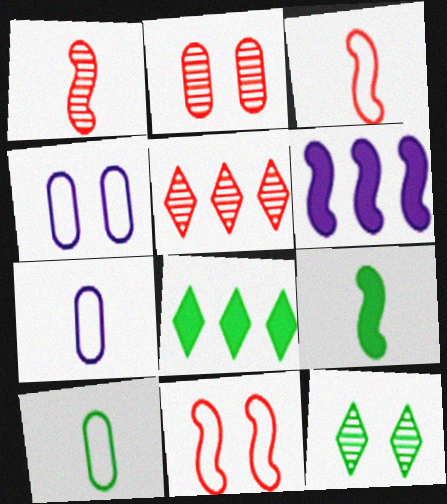[[1, 2, 5], 
[1, 4, 8], 
[4, 5, 9]]